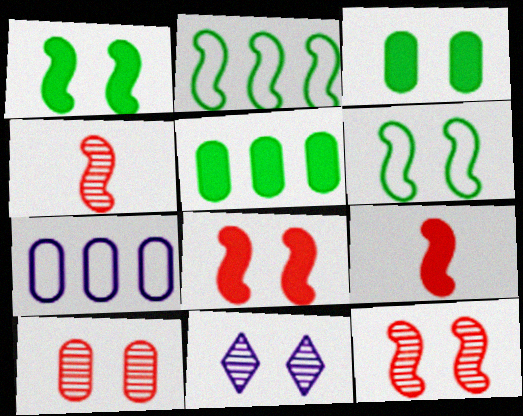[]